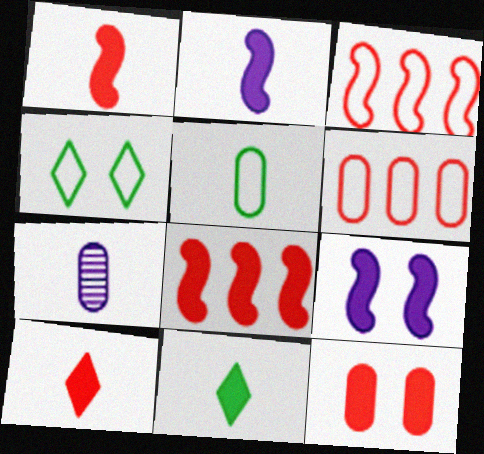[[4, 7, 8], 
[8, 10, 12]]